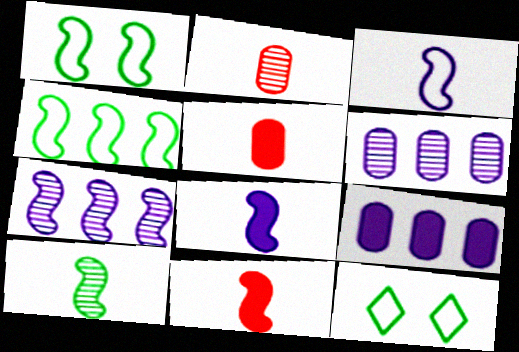[[1, 7, 11], 
[3, 10, 11], 
[5, 7, 12], 
[6, 11, 12]]